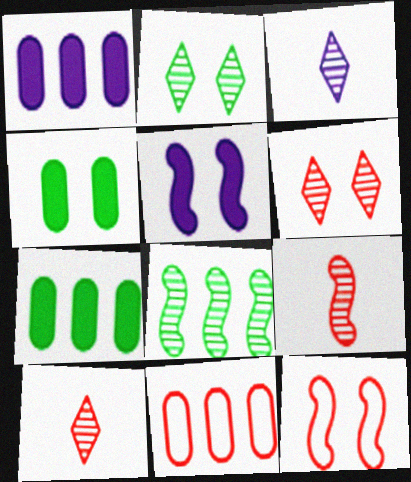[[3, 7, 12]]